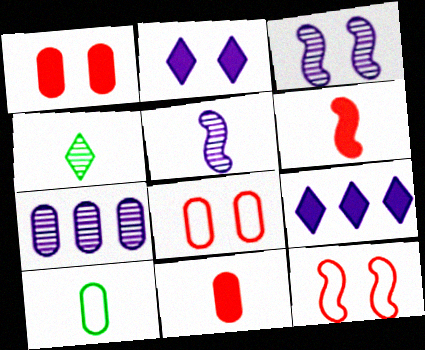[[1, 7, 10]]